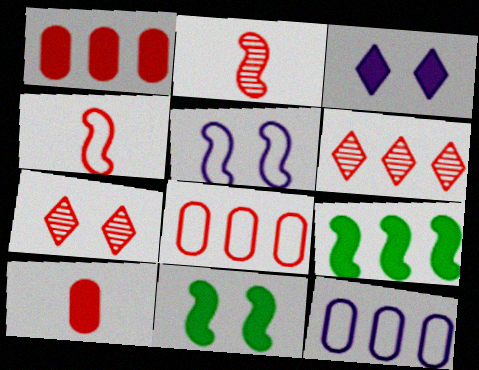[[1, 4, 7], 
[2, 5, 9], 
[3, 9, 10], 
[6, 9, 12]]